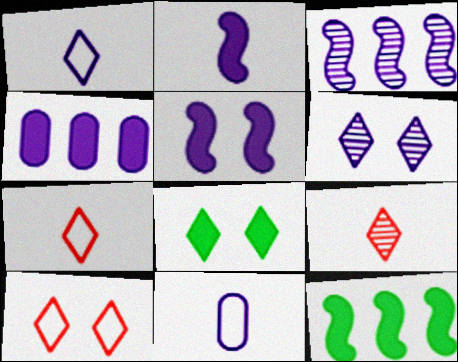[[6, 8, 10]]